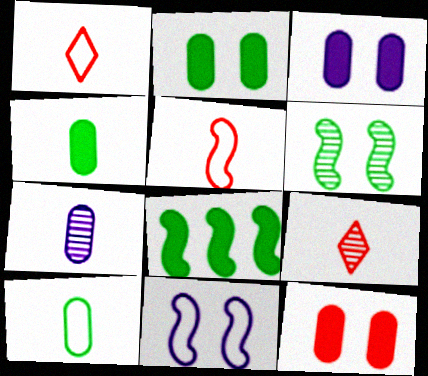[[2, 3, 12]]